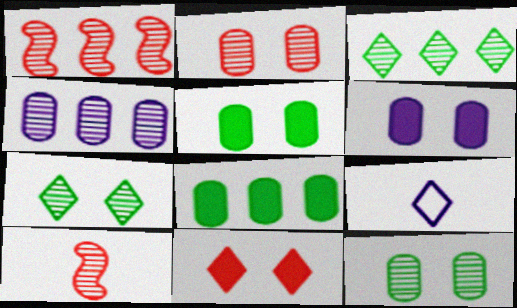[[1, 3, 4], 
[1, 5, 9], 
[3, 9, 11], 
[4, 7, 10]]